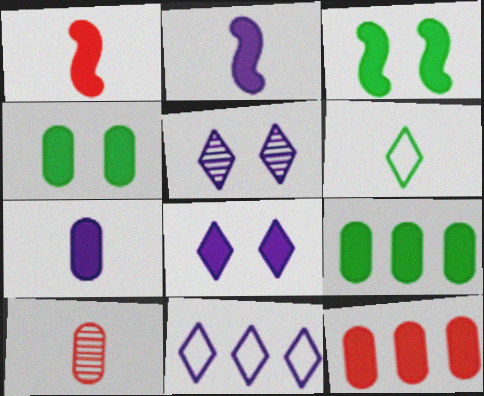[[1, 8, 9], 
[2, 6, 10], 
[3, 10, 11], 
[4, 7, 12]]